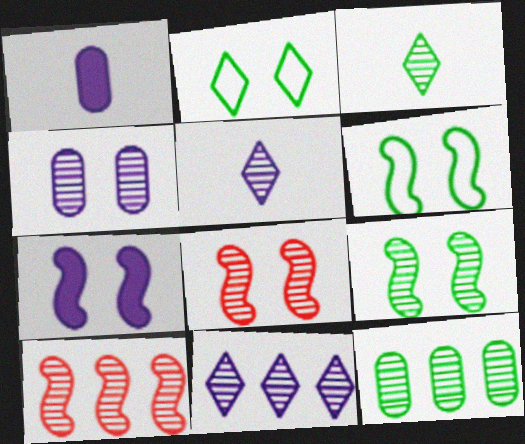[[1, 2, 10], 
[3, 4, 10], 
[3, 9, 12], 
[5, 8, 12], 
[6, 7, 8], 
[10, 11, 12]]